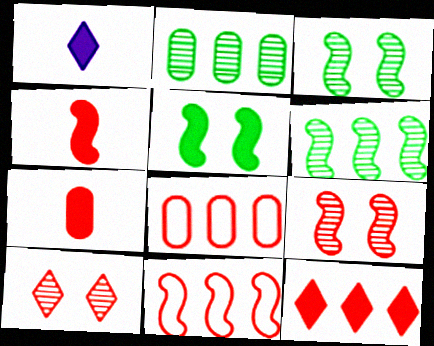[[1, 3, 8], 
[4, 8, 10], 
[4, 9, 11], 
[7, 10, 11]]